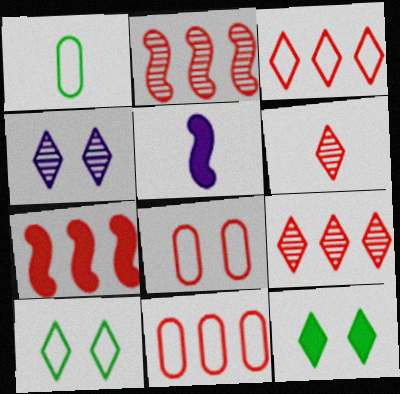[[1, 4, 7], 
[1, 5, 6], 
[6, 7, 8], 
[7, 9, 11]]